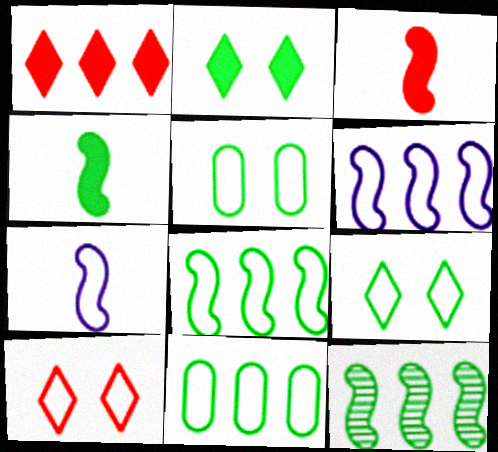[[7, 10, 11]]